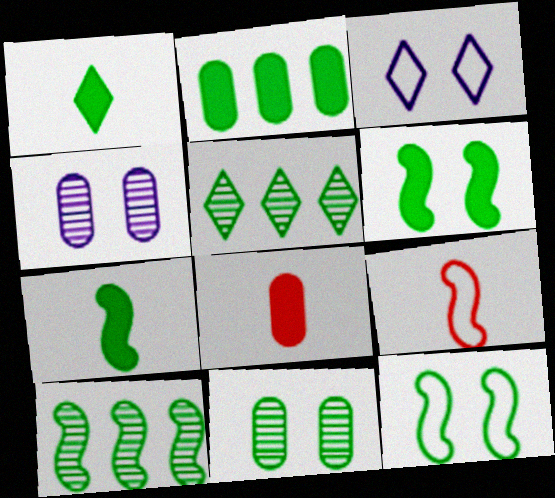[[1, 2, 6], 
[3, 8, 10], 
[7, 10, 12]]